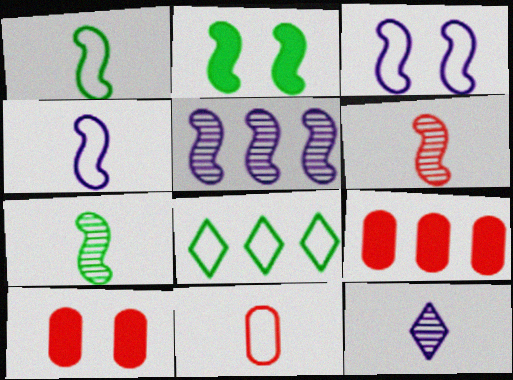[[3, 8, 11], 
[5, 8, 9]]